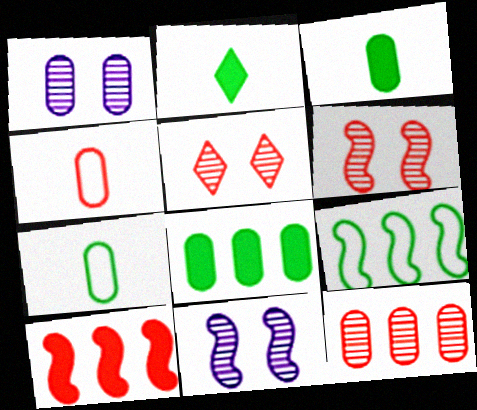[[1, 4, 8], 
[4, 5, 10]]